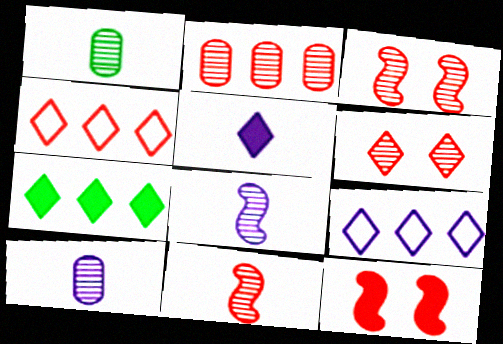[[1, 9, 12], 
[2, 6, 11]]